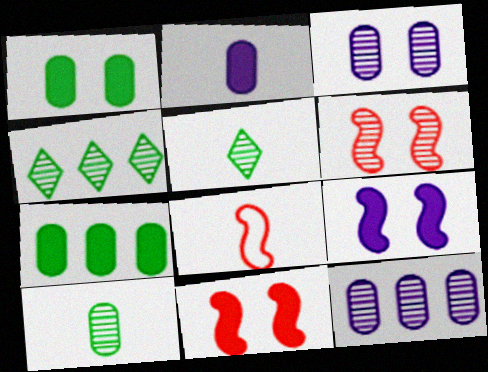[[2, 5, 8], 
[5, 6, 12]]